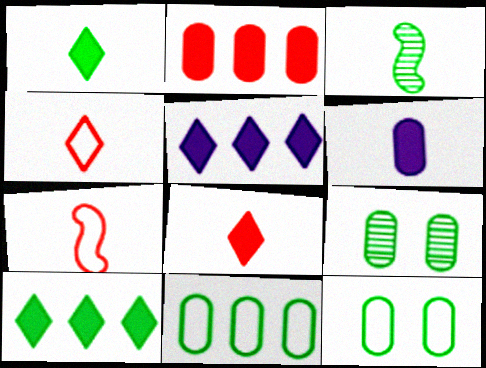[[3, 4, 6], 
[3, 10, 12], 
[5, 7, 9]]